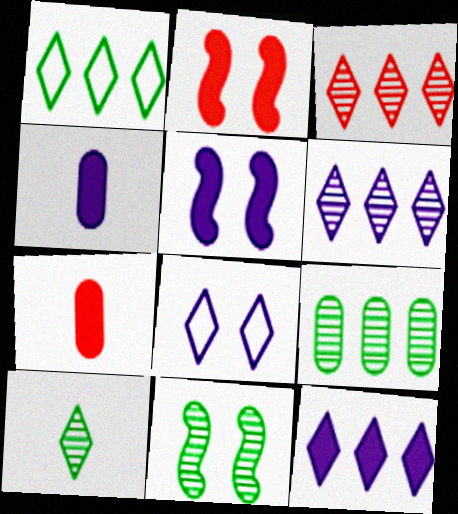[[1, 3, 12], 
[4, 5, 12], 
[9, 10, 11]]